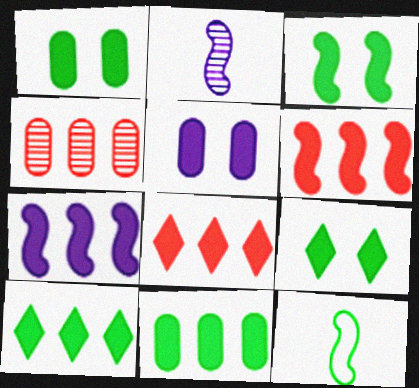[[1, 3, 9], 
[7, 8, 11]]